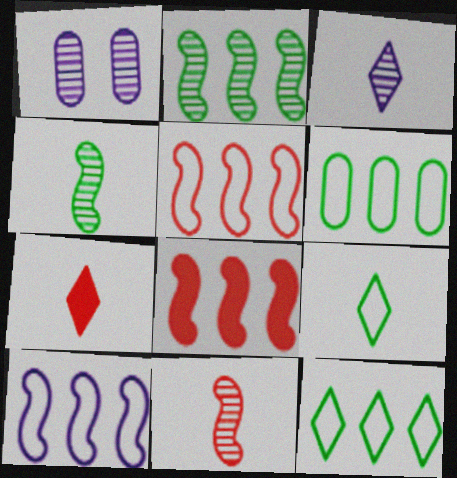[[1, 8, 9], 
[2, 8, 10], 
[3, 7, 9]]